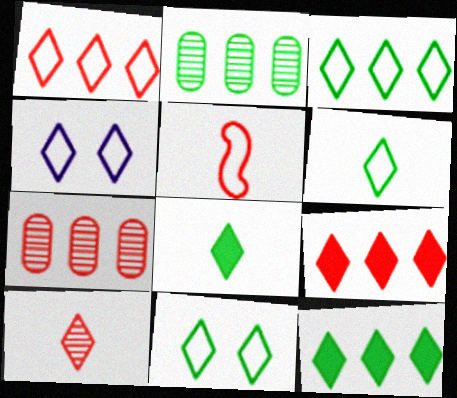[[1, 4, 6], 
[3, 6, 11], 
[4, 10, 12]]